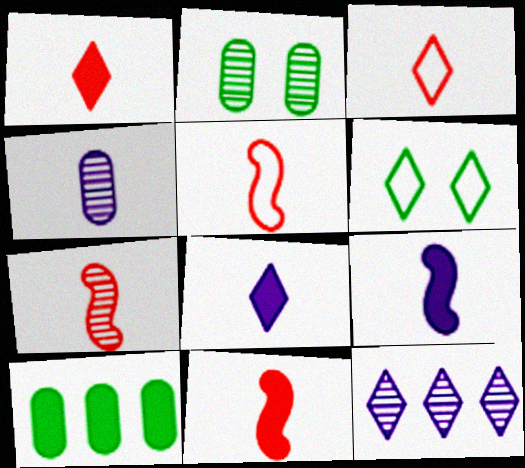[[1, 6, 12], 
[2, 7, 12], 
[5, 7, 11]]